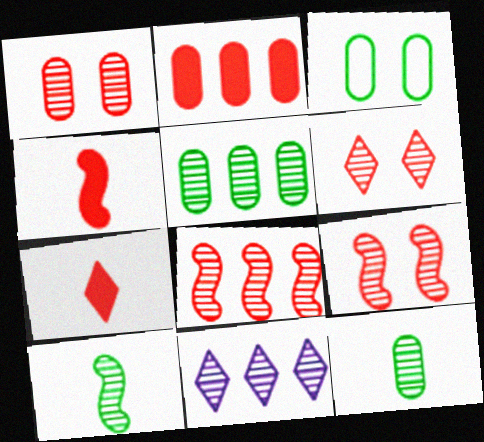[[1, 6, 9], 
[1, 10, 11], 
[3, 4, 11], 
[5, 8, 11], 
[9, 11, 12]]